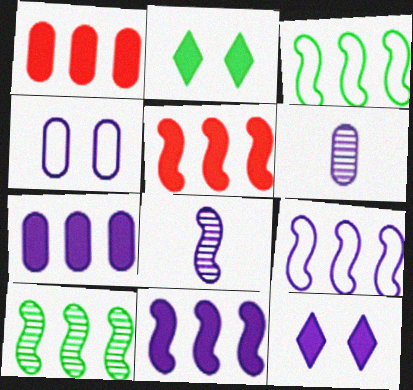[[4, 6, 7], 
[5, 9, 10], 
[6, 9, 12]]